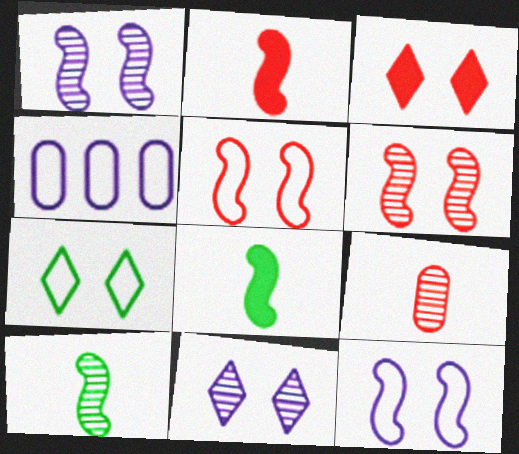[[3, 4, 10], 
[3, 7, 11]]